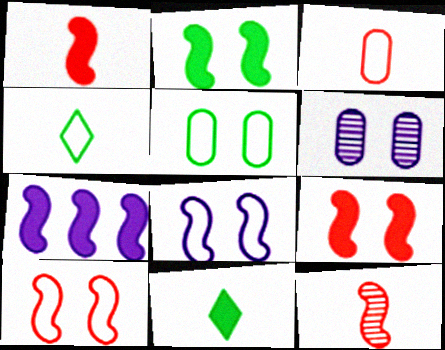[[1, 2, 7]]